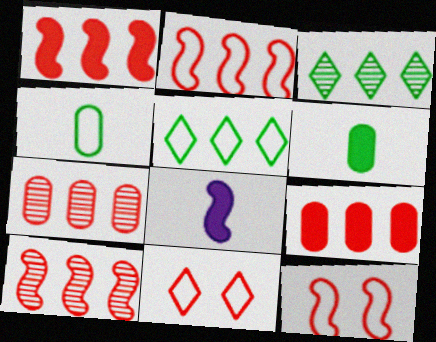[[1, 2, 10]]